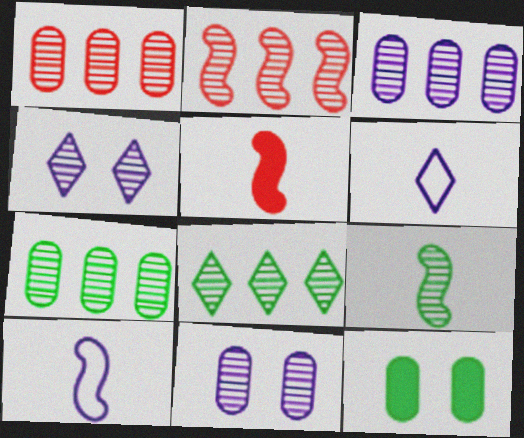[[1, 3, 7], 
[1, 4, 9], 
[2, 3, 8], 
[2, 6, 12], 
[5, 9, 10]]